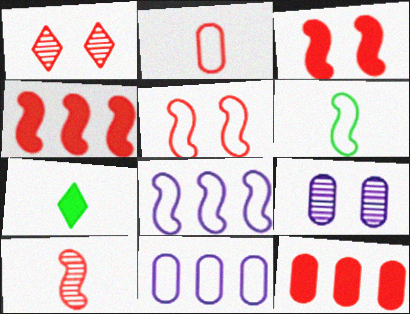[[1, 2, 4], 
[4, 5, 10], 
[5, 6, 8]]